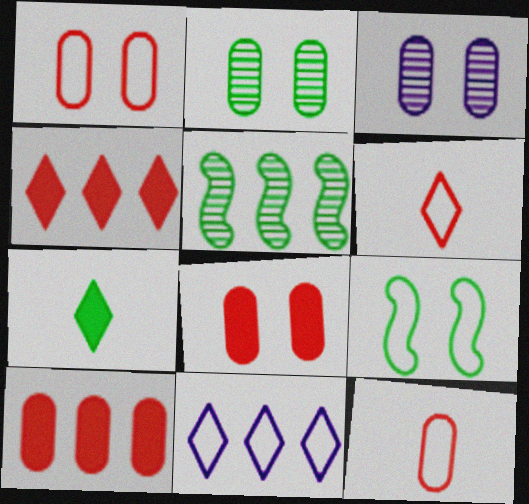[[5, 10, 11], 
[9, 11, 12]]